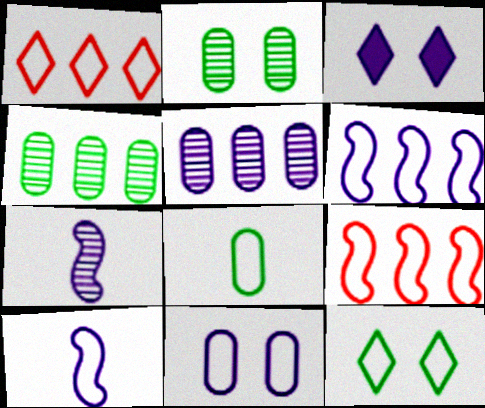[[3, 5, 10]]